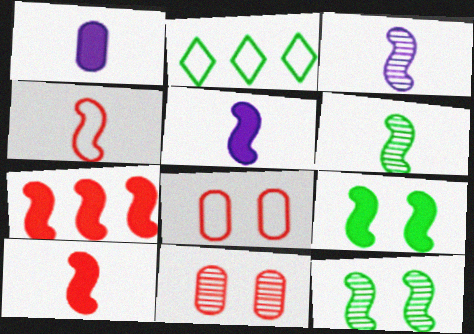[[2, 5, 11], 
[4, 5, 6], 
[5, 7, 9]]